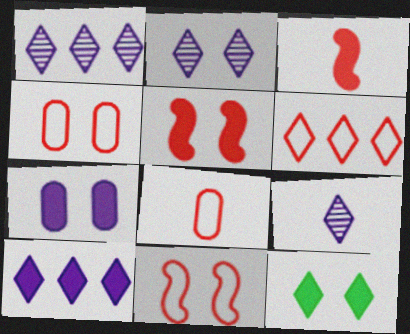[[1, 2, 9], 
[5, 7, 12], 
[6, 8, 11], 
[6, 9, 12]]